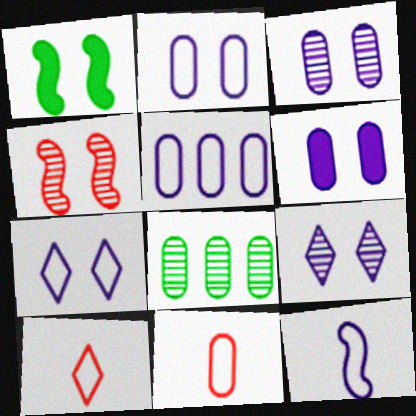[[2, 3, 6], 
[5, 7, 12], 
[6, 8, 11]]